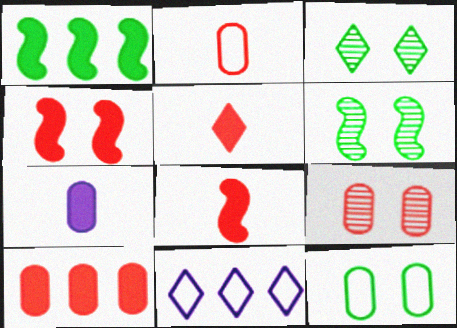[[2, 9, 10], 
[3, 5, 11], 
[4, 5, 10]]